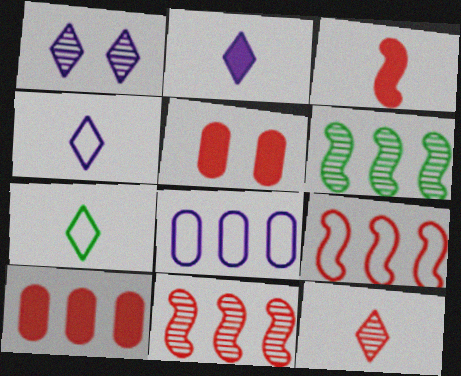[[2, 7, 12], 
[4, 5, 6], 
[5, 9, 12]]